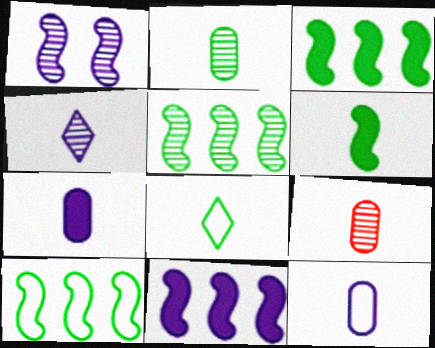[[2, 6, 8], 
[3, 5, 10]]